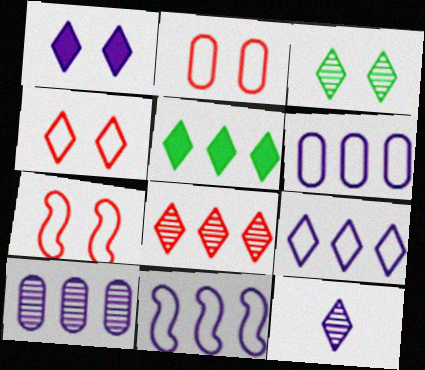[[1, 3, 4], 
[1, 9, 12], 
[2, 4, 7], 
[3, 8, 12], 
[4, 5, 12], 
[5, 8, 9], 
[6, 9, 11]]